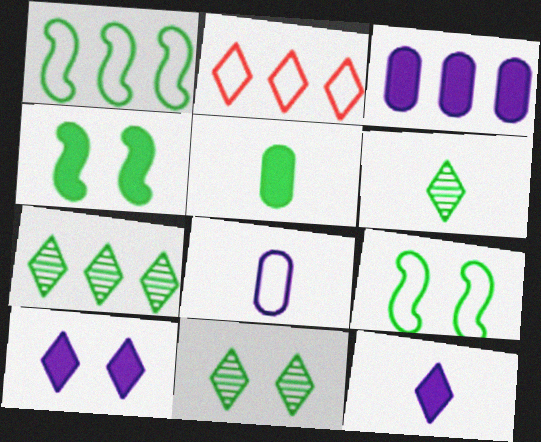[[1, 5, 11], 
[2, 6, 10], 
[2, 8, 9], 
[2, 11, 12], 
[5, 7, 9], 
[6, 7, 11]]